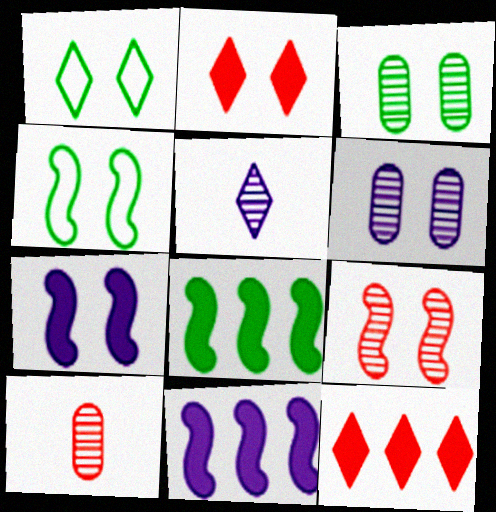[[1, 5, 12], 
[1, 10, 11], 
[2, 4, 6], 
[4, 7, 9]]